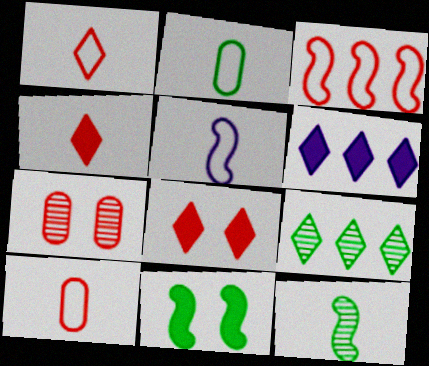[[1, 2, 5], 
[2, 9, 11], 
[3, 4, 7]]